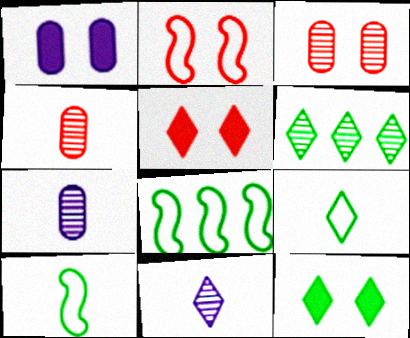[[2, 3, 5], 
[5, 7, 8], 
[6, 9, 12]]